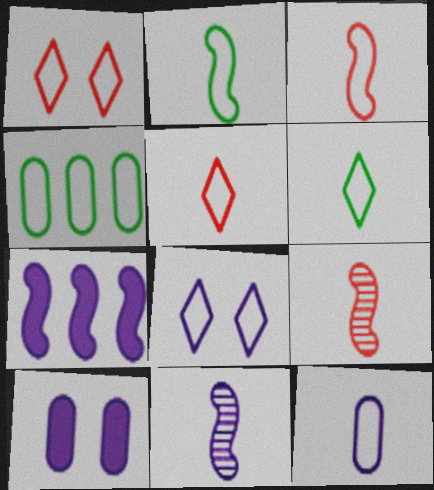[[2, 5, 12], 
[3, 4, 8], 
[3, 6, 12]]